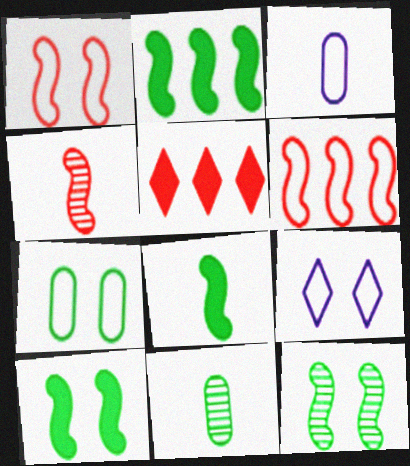[[1, 7, 9], 
[2, 8, 10], 
[3, 5, 12]]